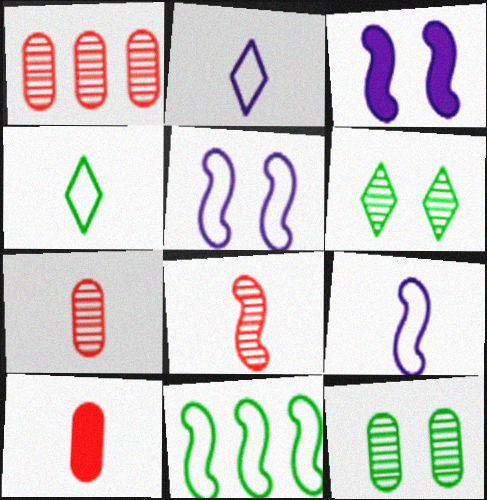[[1, 3, 4], 
[3, 8, 11]]